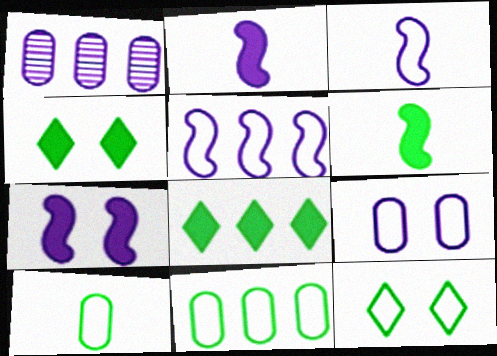[]